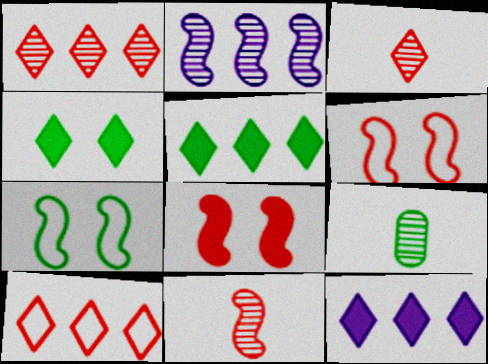[[5, 7, 9], 
[6, 9, 12]]